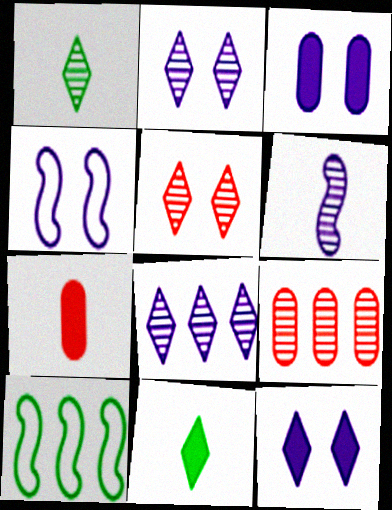[[1, 5, 8], 
[2, 3, 4], 
[2, 7, 10], 
[4, 9, 11]]